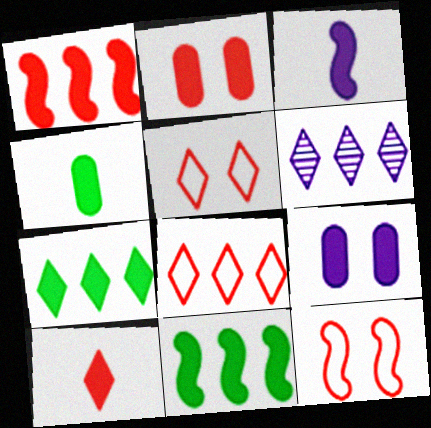[[1, 2, 10], 
[2, 3, 7], 
[3, 4, 10], 
[4, 6, 12], 
[6, 7, 8], 
[9, 10, 11]]